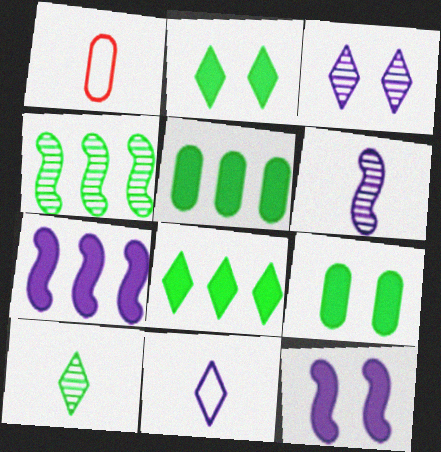[]